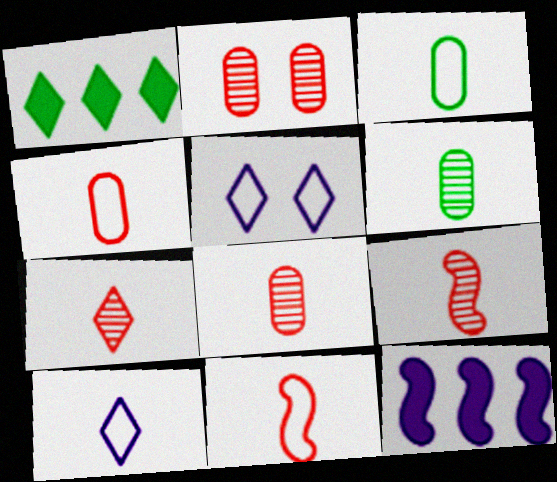[[1, 5, 7], 
[3, 10, 11], 
[7, 8, 9]]